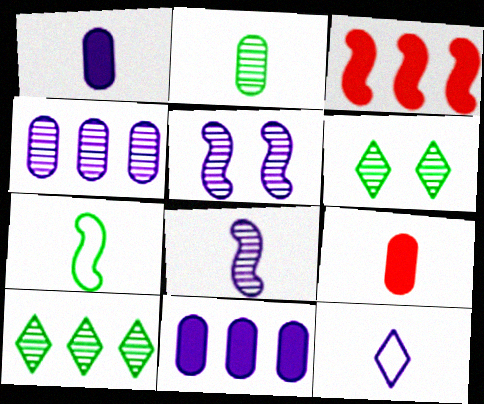[[1, 8, 12], 
[3, 5, 7], 
[5, 11, 12]]